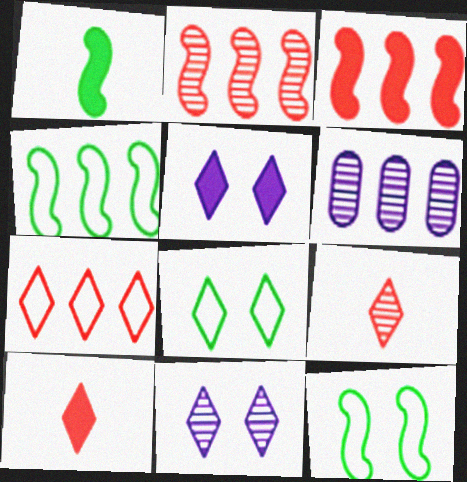[[6, 10, 12]]